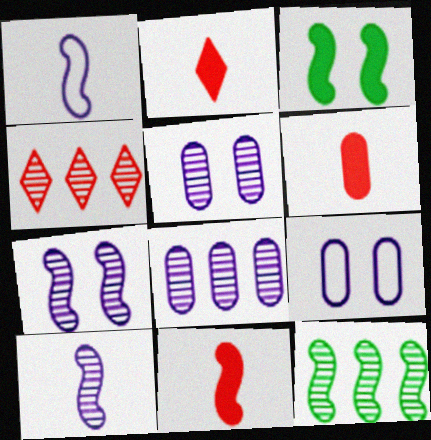[[2, 6, 11], 
[2, 9, 12], 
[4, 8, 12]]